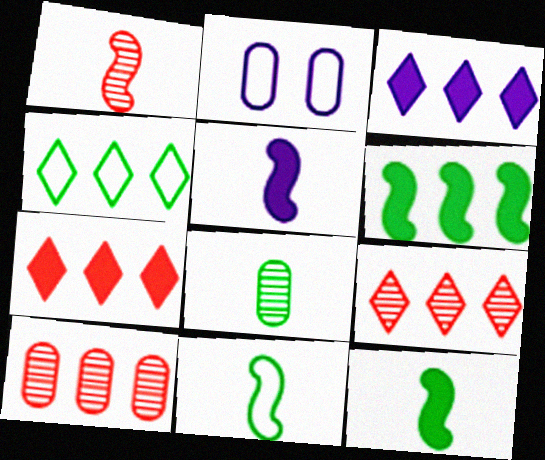[[1, 5, 11], 
[2, 9, 12], 
[3, 4, 9]]